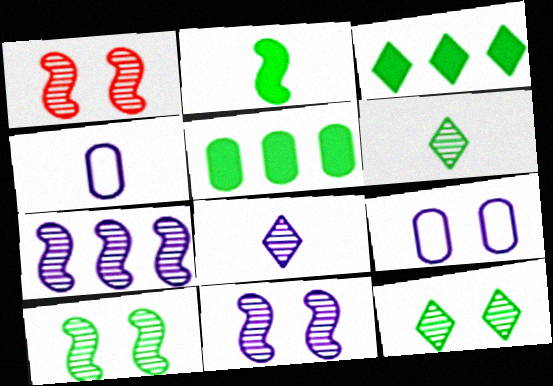[[1, 3, 4], 
[1, 10, 11]]